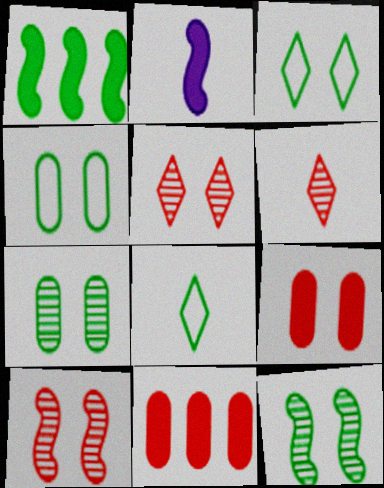[[1, 7, 8]]